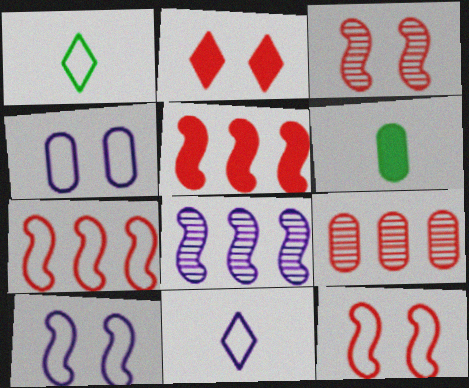[[1, 4, 7], 
[4, 6, 9]]